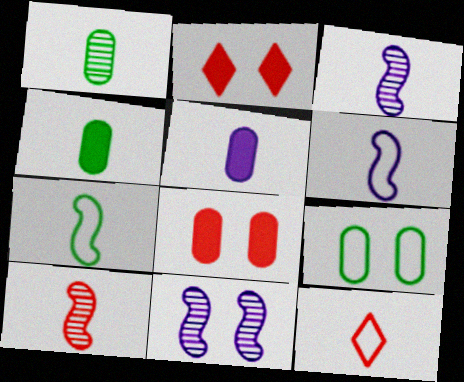[[2, 9, 11], 
[3, 4, 12]]